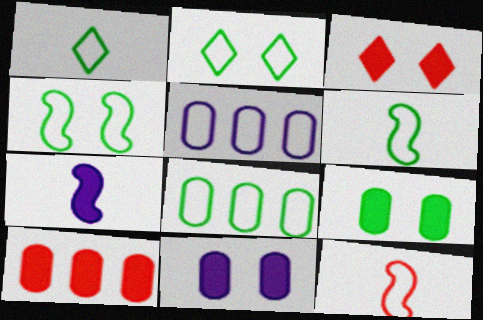[[1, 4, 8], 
[2, 5, 12], 
[2, 6, 8]]